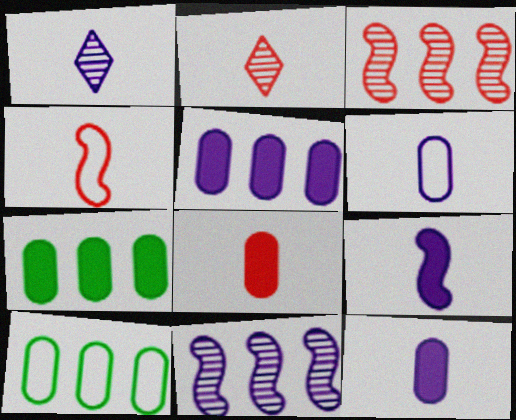[[1, 6, 9], 
[2, 4, 8]]